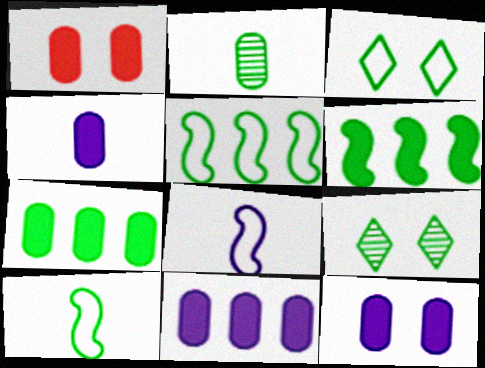[[1, 4, 7], 
[2, 3, 6], 
[4, 11, 12], 
[7, 9, 10]]